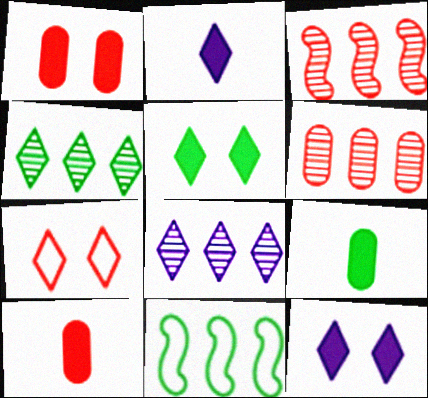[[2, 4, 7], 
[3, 7, 10]]